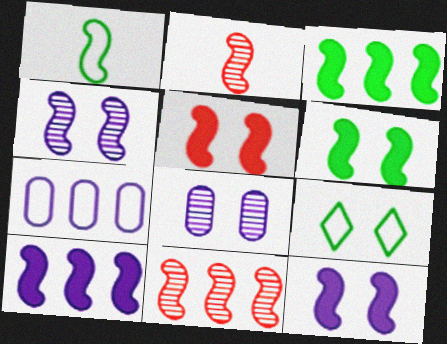[[1, 11, 12], 
[5, 6, 12], 
[5, 8, 9]]